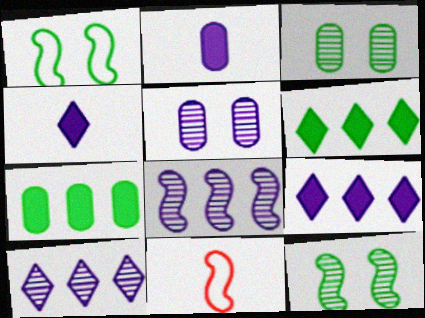[[3, 9, 11], 
[5, 6, 11]]